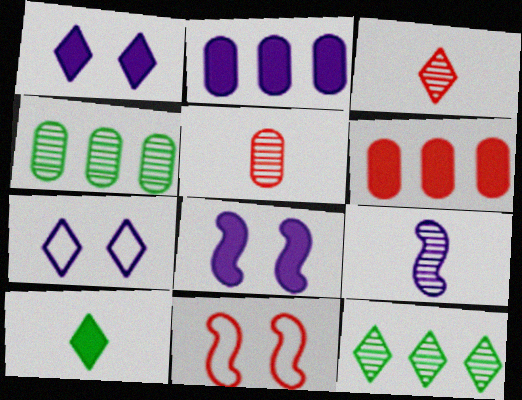[[2, 7, 9], 
[3, 6, 11], 
[6, 8, 10]]